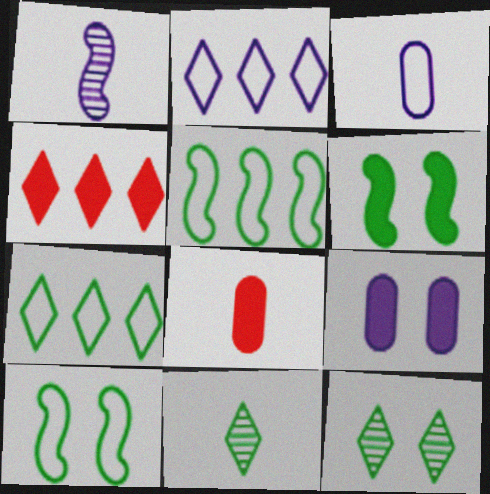[[1, 2, 9]]